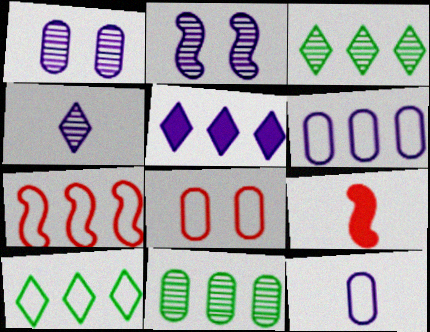[[1, 9, 10], 
[2, 5, 12], 
[5, 7, 11], 
[6, 7, 10]]